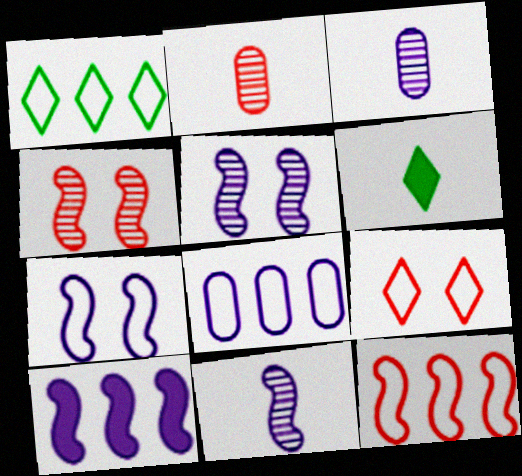[[1, 8, 12], 
[4, 6, 8], 
[7, 10, 11]]